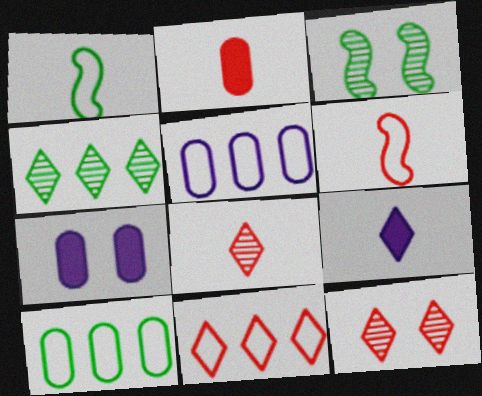[[2, 6, 8], 
[4, 6, 7]]